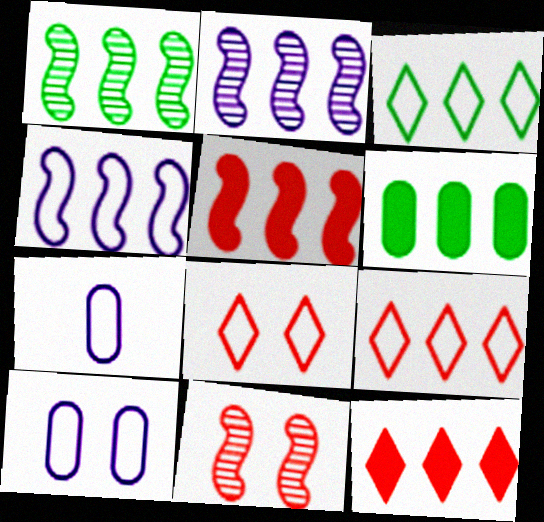[[1, 3, 6], 
[1, 4, 5], 
[2, 6, 9]]